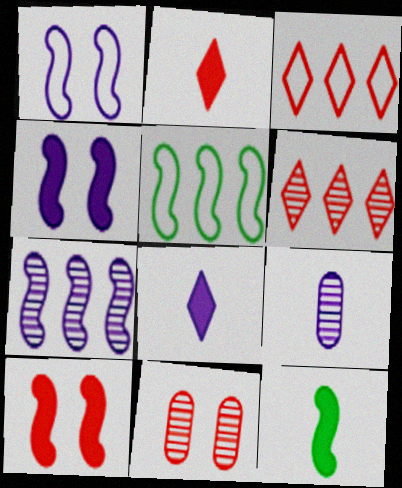[[5, 8, 11]]